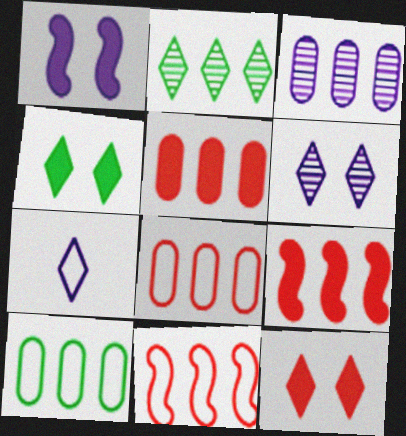[[1, 3, 7], 
[2, 7, 12], 
[3, 5, 10]]